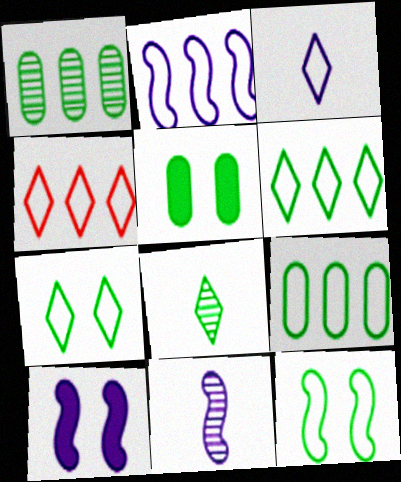[[2, 4, 9], 
[2, 10, 11], 
[3, 4, 7], 
[4, 5, 11]]